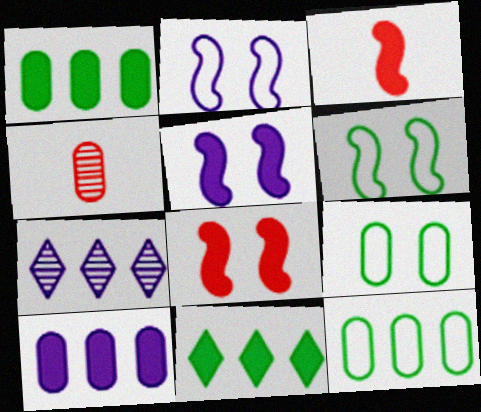[[2, 4, 11], 
[3, 7, 9], 
[4, 9, 10]]